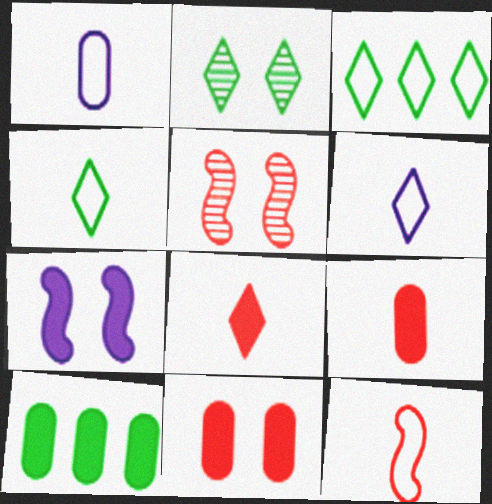[[1, 4, 12], 
[5, 6, 10], 
[7, 8, 10]]